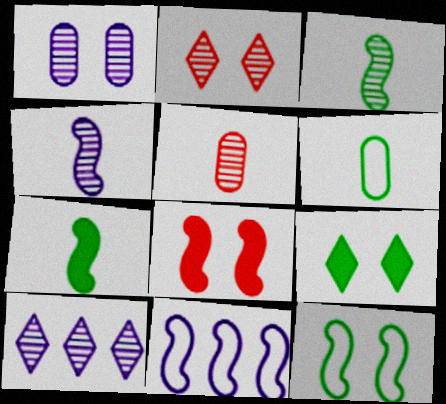[[1, 4, 10], 
[3, 8, 11], 
[5, 9, 11], 
[6, 8, 10]]